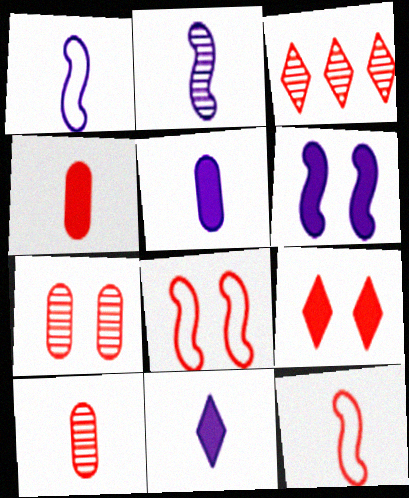[[3, 4, 8], 
[7, 8, 9]]